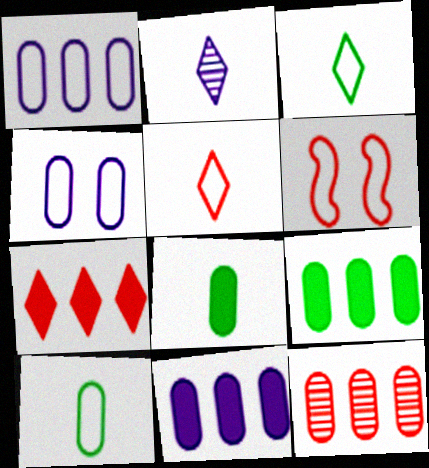[[1, 3, 6], 
[1, 9, 12], 
[2, 6, 9], 
[4, 8, 12]]